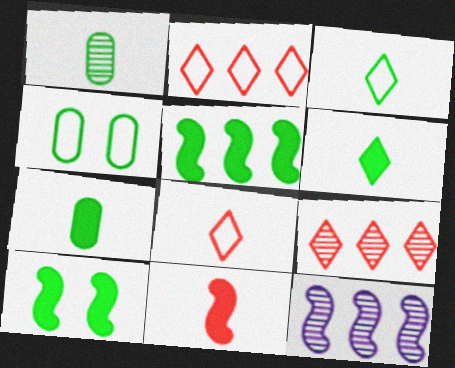[]